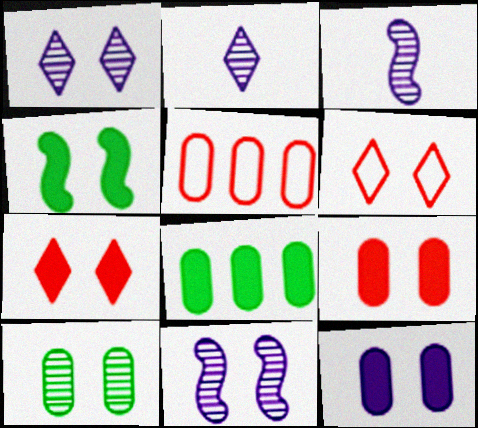[[2, 4, 5], 
[3, 6, 8], 
[4, 7, 12]]